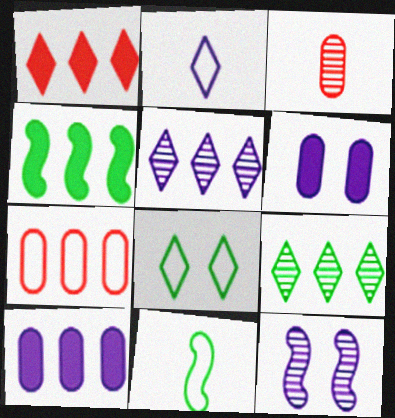[[1, 4, 10], 
[2, 10, 12], 
[3, 9, 12], 
[4, 5, 7]]